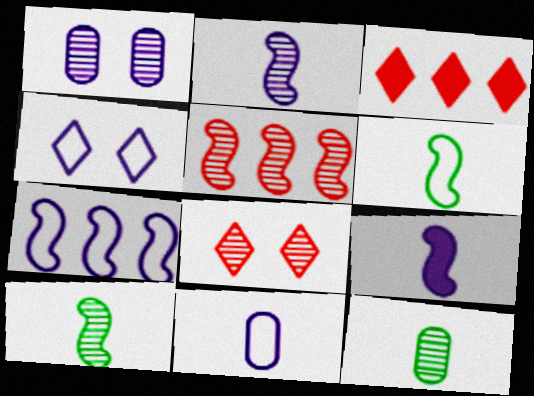[[1, 3, 6], 
[4, 7, 11]]